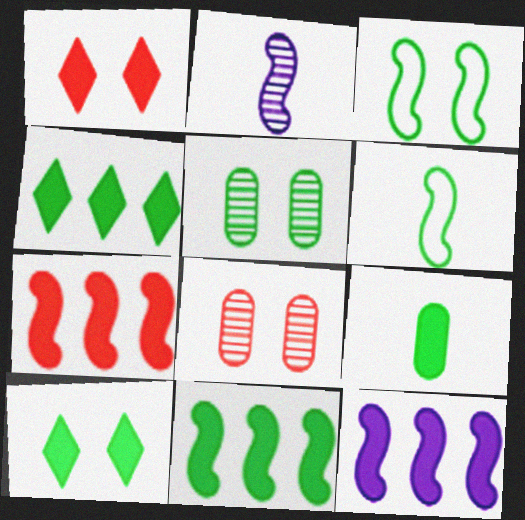[[1, 9, 12], 
[2, 3, 7], 
[3, 5, 10], 
[4, 5, 6], 
[7, 11, 12], 
[9, 10, 11]]